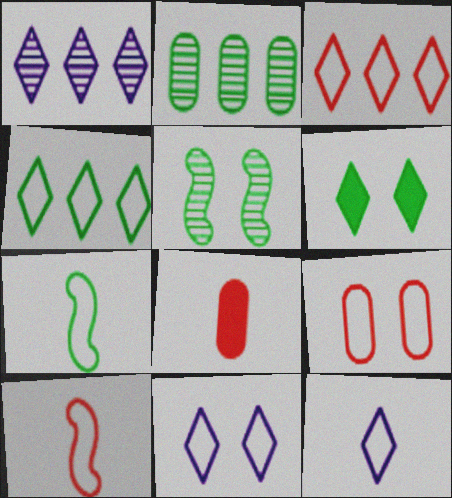[[2, 6, 7], 
[3, 9, 10]]